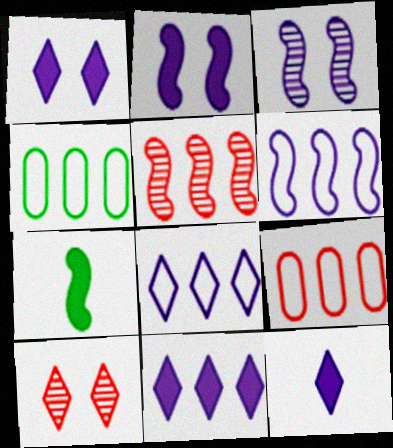[[1, 11, 12], 
[4, 5, 11]]